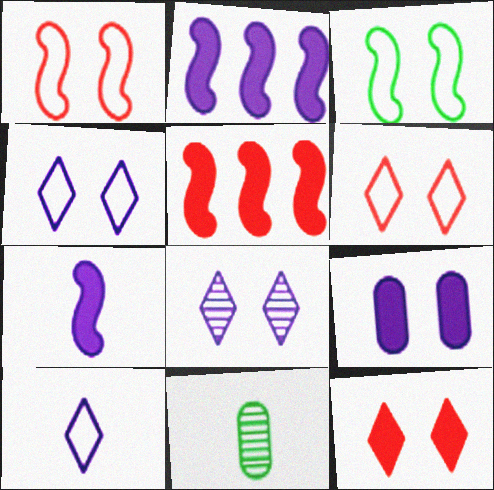[[2, 6, 11], 
[4, 5, 11]]